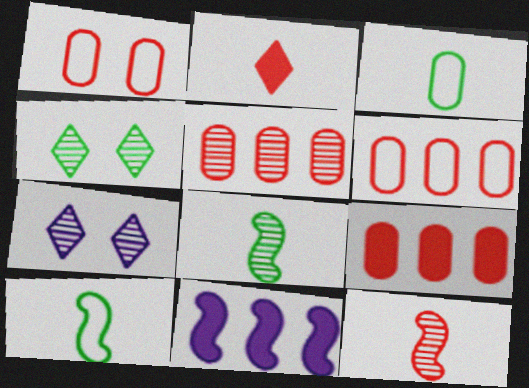[[5, 6, 9], 
[5, 7, 8], 
[7, 9, 10]]